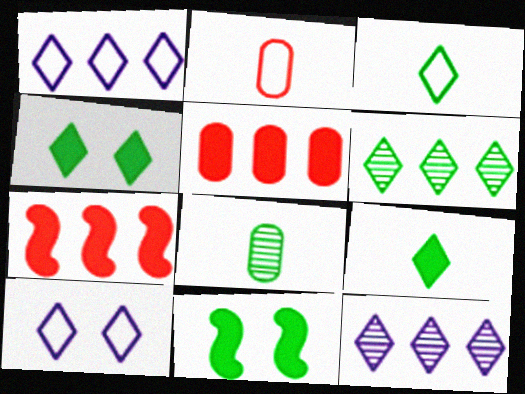[[2, 11, 12], 
[3, 4, 6], 
[7, 8, 10]]